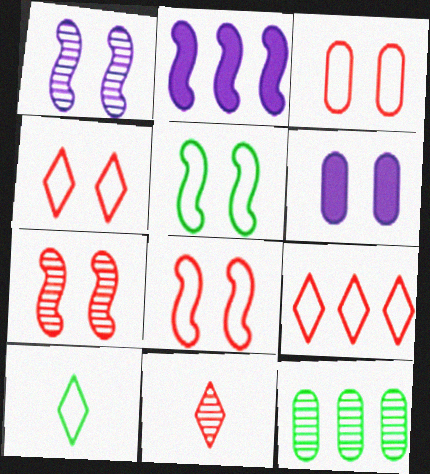[[1, 11, 12], 
[2, 9, 12], 
[3, 4, 8]]